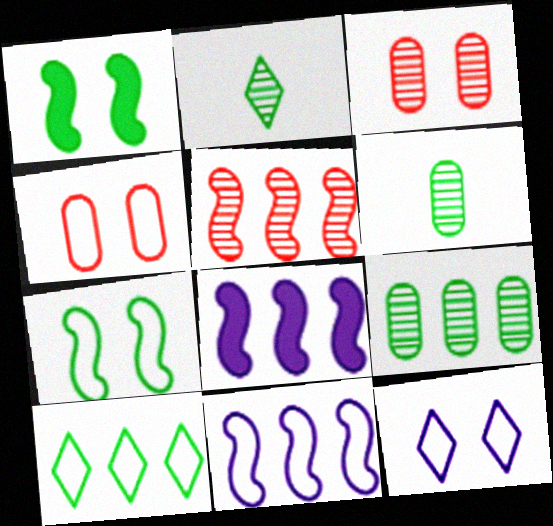[[1, 3, 12], 
[1, 6, 10], 
[2, 4, 8], 
[4, 7, 12]]